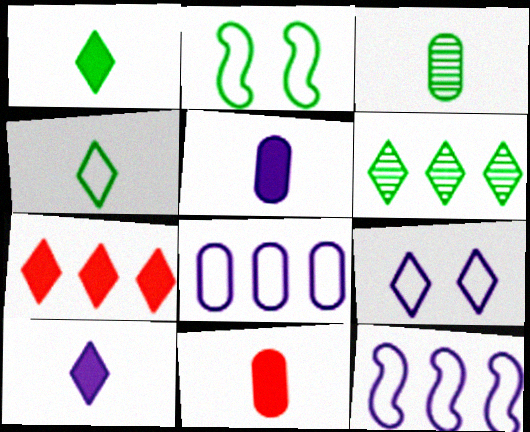[]